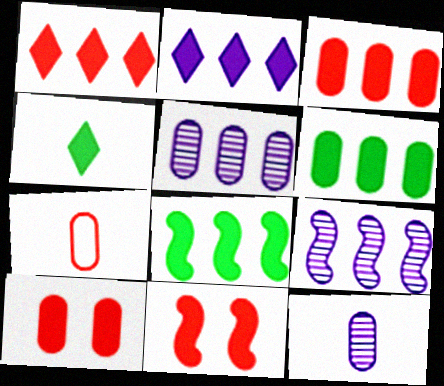[[2, 3, 8]]